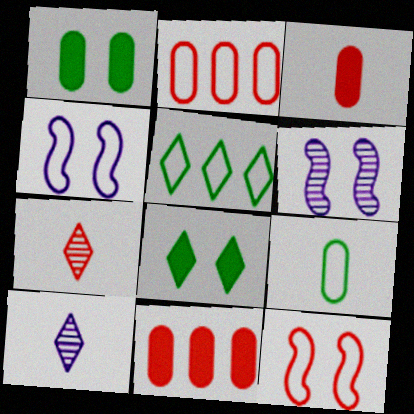[[3, 5, 6], 
[7, 11, 12]]